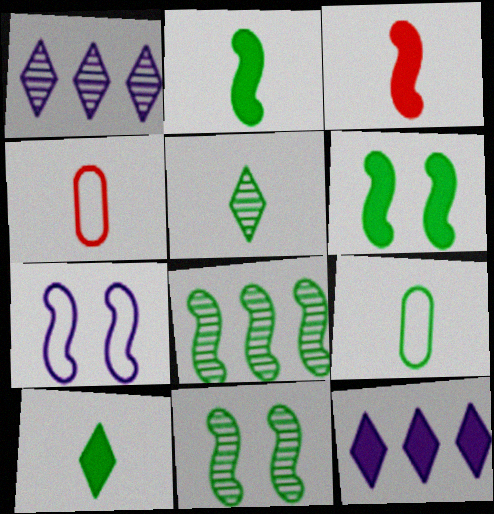[[1, 4, 6], 
[2, 5, 9], 
[3, 7, 8], 
[4, 11, 12]]